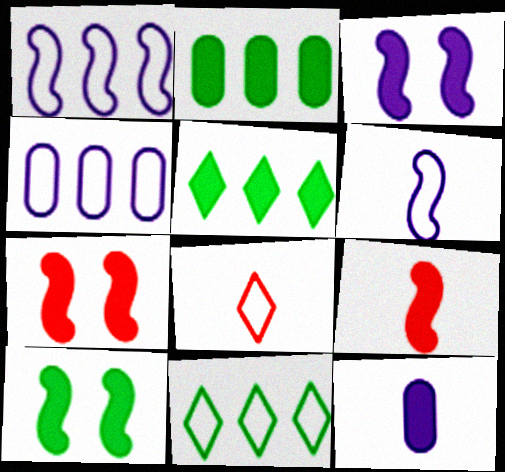[[3, 7, 10], 
[5, 7, 12]]